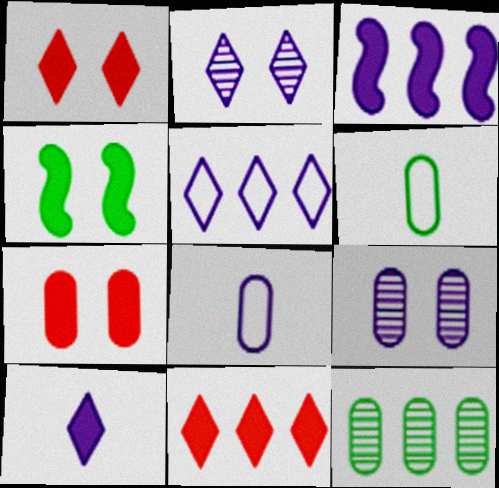[[2, 3, 8], 
[2, 5, 10], 
[7, 8, 12]]